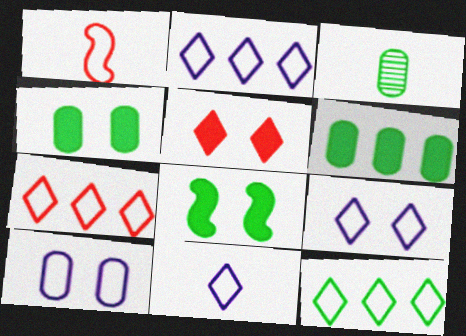[[1, 10, 12], 
[2, 7, 12], 
[2, 9, 11], 
[3, 8, 12]]